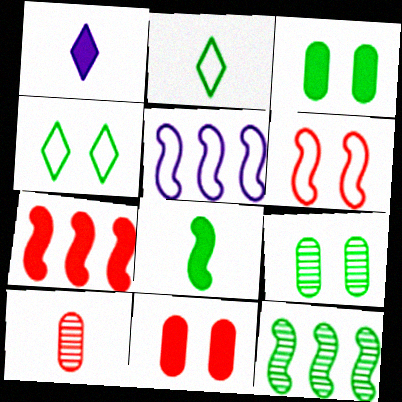[[1, 3, 7], 
[2, 3, 12], 
[5, 7, 12]]